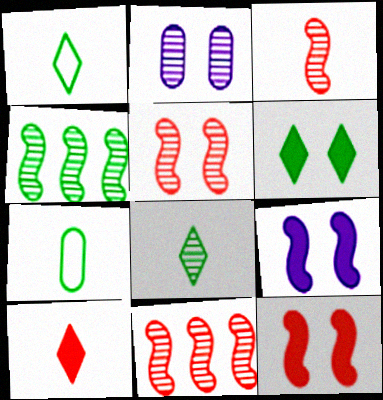[[2, 8, 11], 
[3, 5, 11], 
[4, 6, 7]]